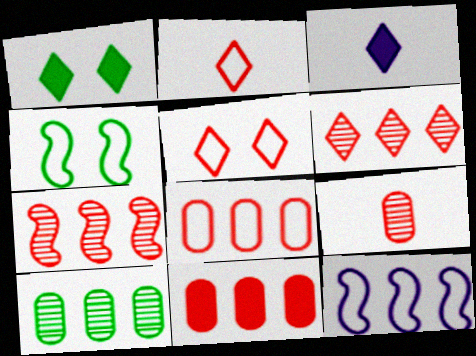[[1, 9, 12]]